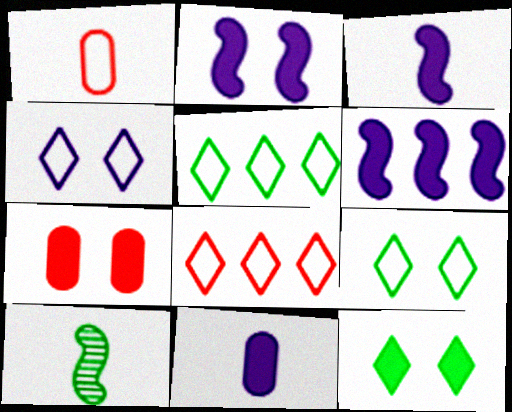[[2, 3, 6], 
[2, 7, 12]]